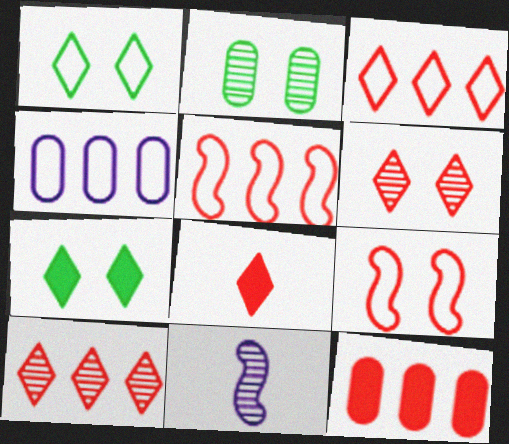[[1, 11, 12], 
[2, 10, 11], 
[3, 6, 8], 
[5, 10, 12]]